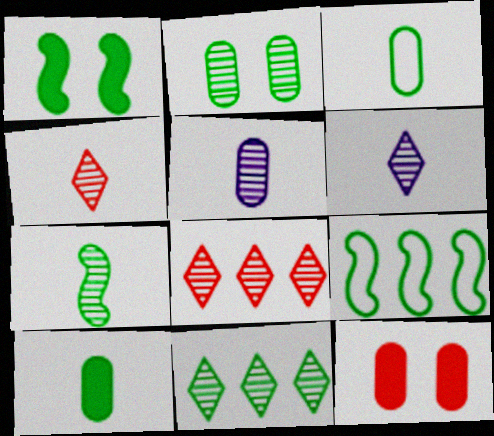[[1, 3, 11], 
[1, 7, 9], 
[2, 7, 11], 
[4, 5, 7], 
[6, 9, 12]]